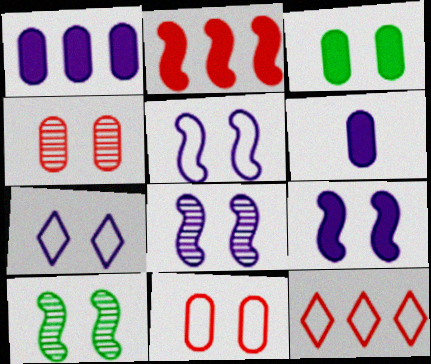[[5, 8, 9], 
[6, 10, 12]]